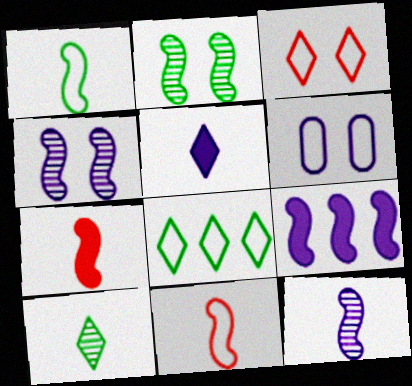[[1, 7, 12], 
[2, 9, 11], 
[6, 8, 11]]